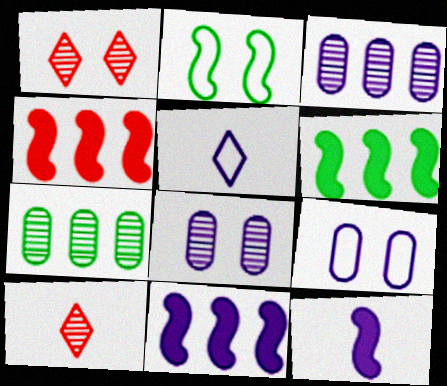[[4, 6, 11], 
[5, 8, 11], 
[6, 9, 10]]